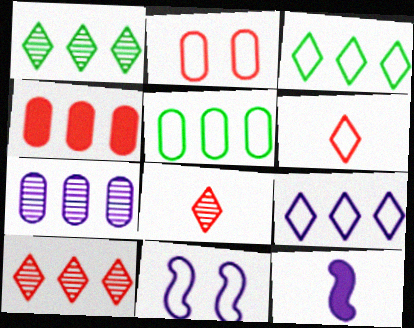[[1, 2, 12], 
[4, 5, 7], 
[5, 6, 11]]